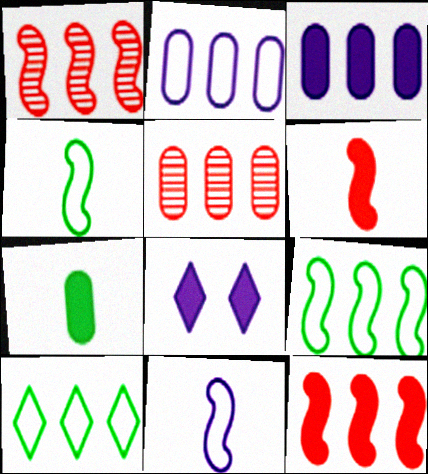[[1, 3, 10], 
[4, 5, 8], 
[7, 8, 12]]